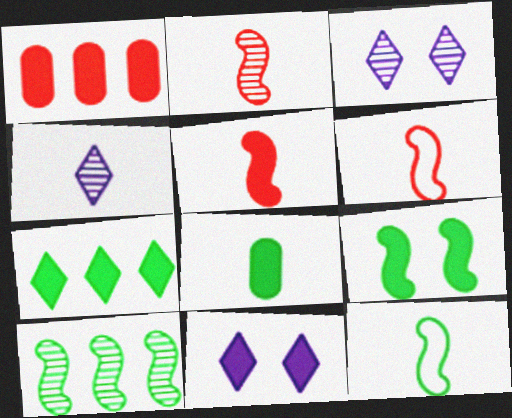[[1, 3, 12], 
[2, 5, 6], 
[4, 6, 8], 
[7, 8, 9], 
[9, 10, 12]]